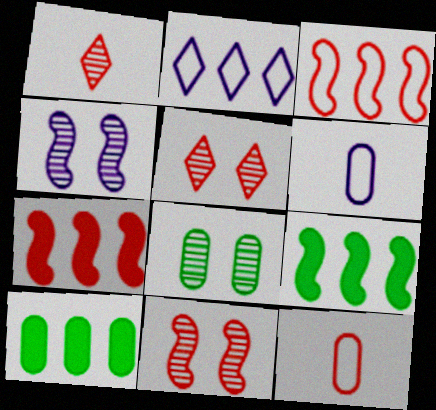[[4, 5, 8], 
[5, 6, 9], 
[5, 7, 12]]